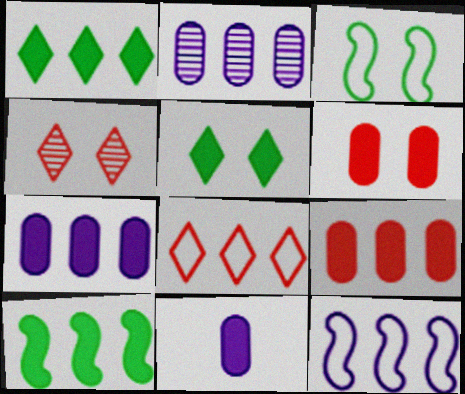[[2, 8, 10]]